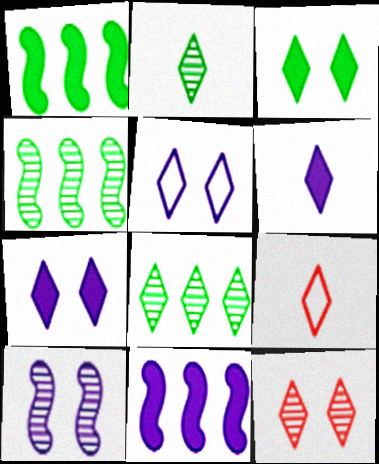[[2, 6, 9], 
[3, 5, 12], 
[7, 8, 9]]